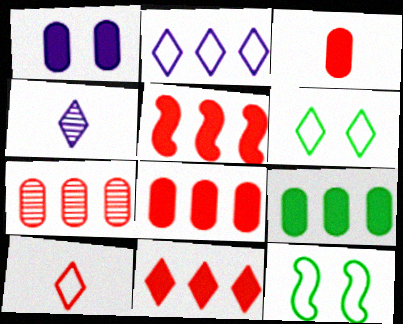[[1, 3, 9], 
[2, 6, 10], 
[4, 6, 11], 
[4, 8, 12], 
[5, 8, 11]]